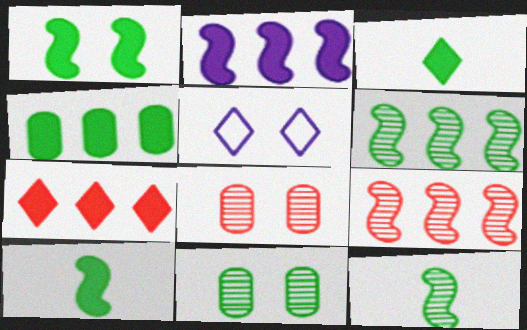[[1, 3, 4], 
[1, 5, 8], 
[2, 4, 7]]